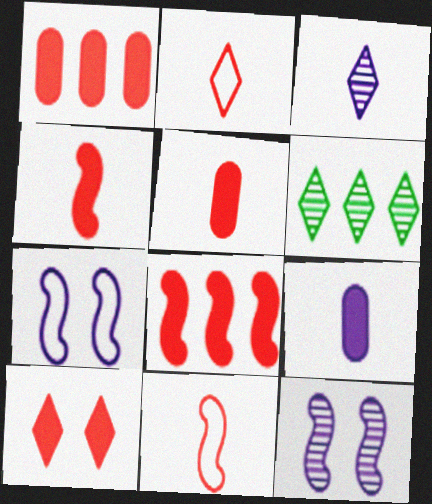[[1, 4, 10], 
[5, 6, 7], 
[5, 8, 10]]